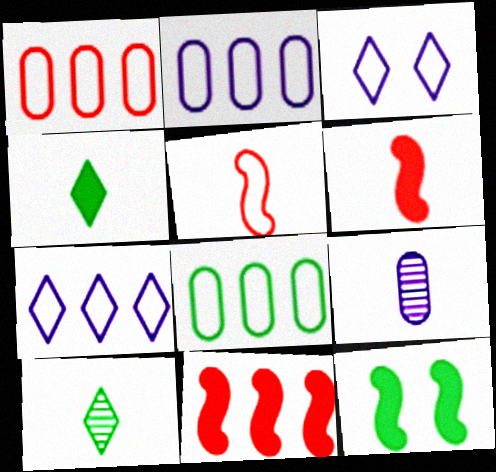[[1, 2, 8], 
[3, 5, 8], 
[4, 5, 9], 
[8, 10, 12]]